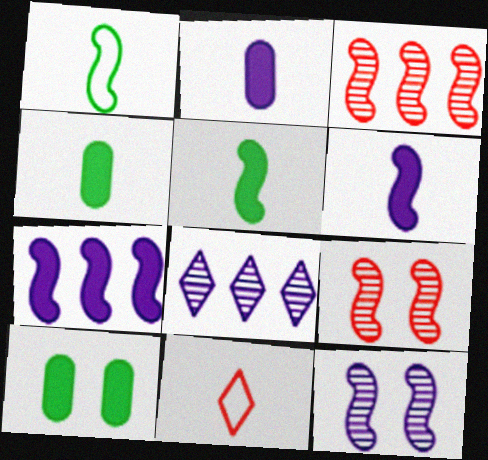[[1, 7, 9]]